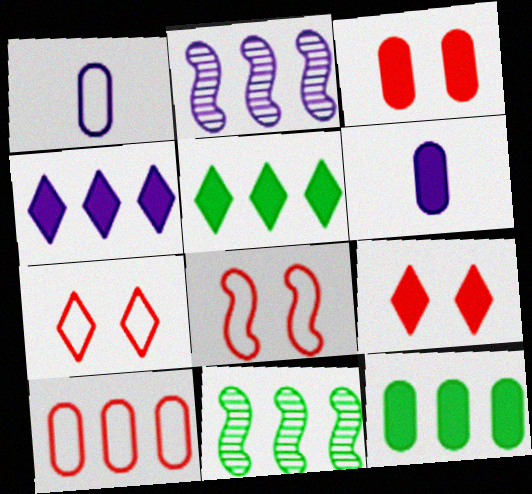[[1, 9, 11], 
[2, 5, 10], 
[3, 6, 12], 
[4, 10, 11], 
[6, 7, 11]]